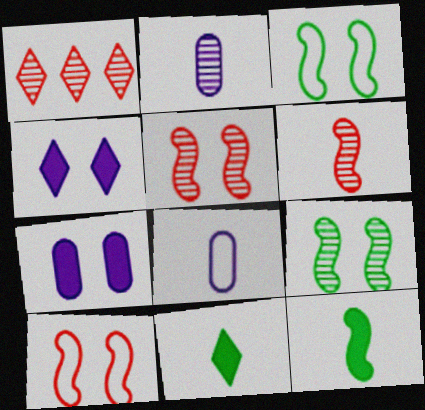[[1, 2, 9], 
[6, 8, 11]]